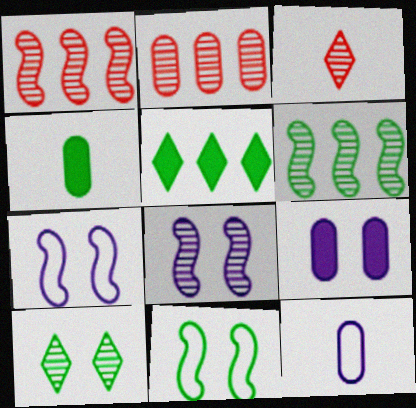[]